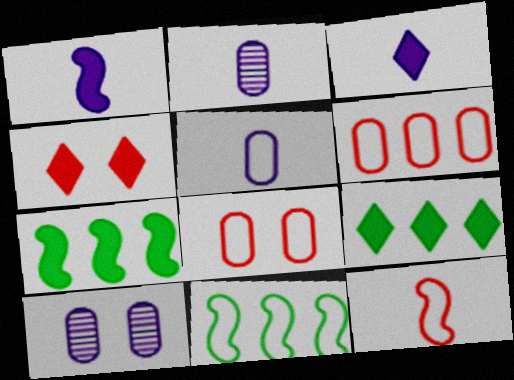[[2, 4, 11], 
[3, 4, 9], 
[9, 10, 12]]